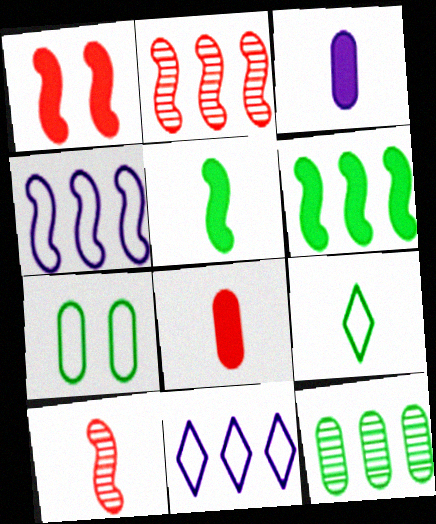[[2, 4, 6], 
[3, 9, 10]]